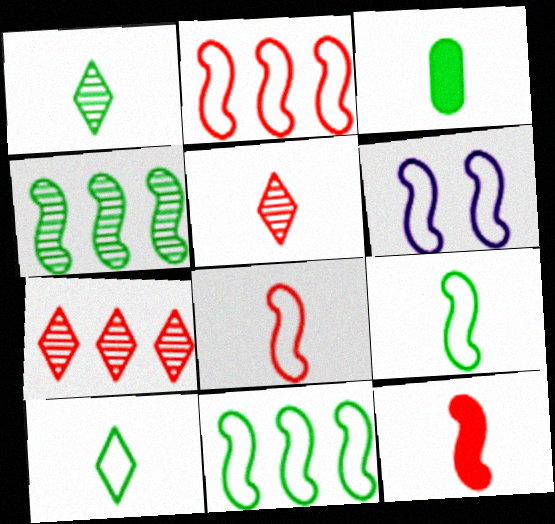[[1, 3, 9], 
[2, 6, 9], 
[3, 6, 7], 
[4, 6, 12], 
[6, 8, 11]]